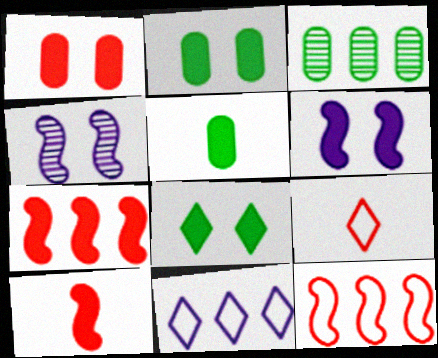[[1, 6, 8], 
[3, 6, 9], 
[3, 7, 11]]